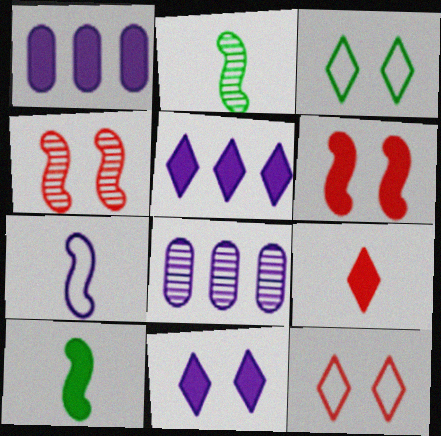[[1, 2, 12], 
[7, 8, 11], 
[8, 10, 12]]